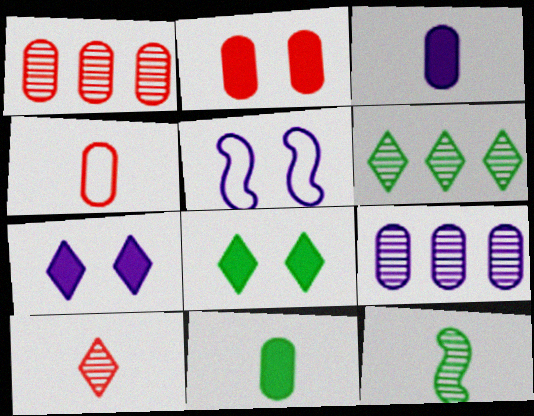[[1, 2, 4]]